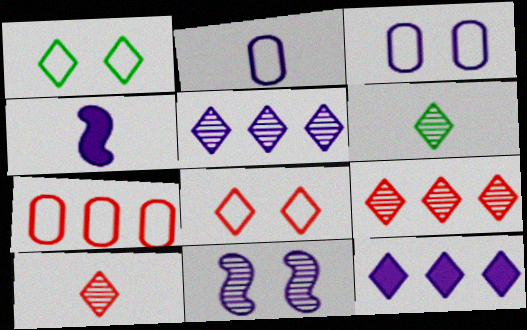[[1, 10, 12], 
[2, 11, 12], 
[3, 4, 5], 
[6, 8, 12]]